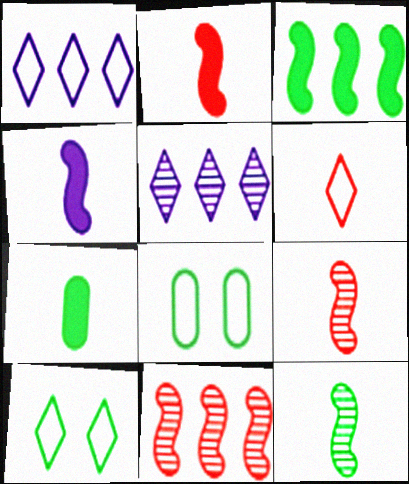[[1, 6, 10], 
[2, 5, 8]]